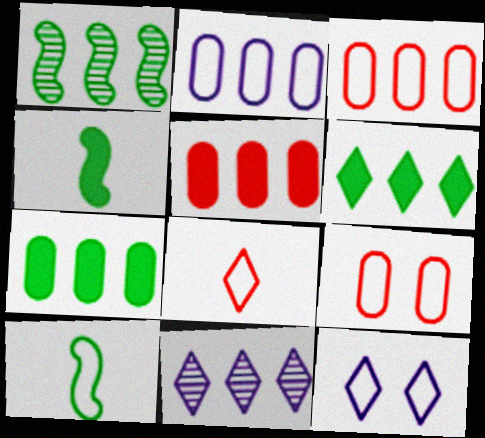[[3, 10, 12], 
[4, 9, 11]]